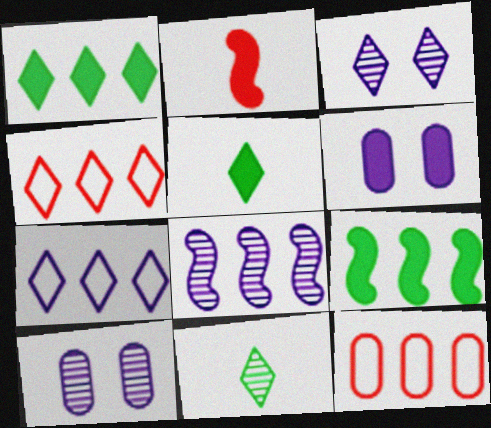[[1, 2, 6], 
[1, 8, 12], 
[3, 4, 5]]